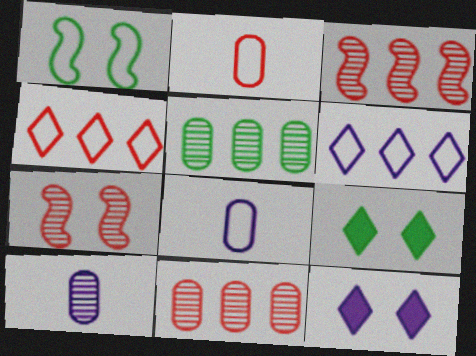[[1, 2, 6], 
[1, 4, 8], 
[3, 8, 9]]